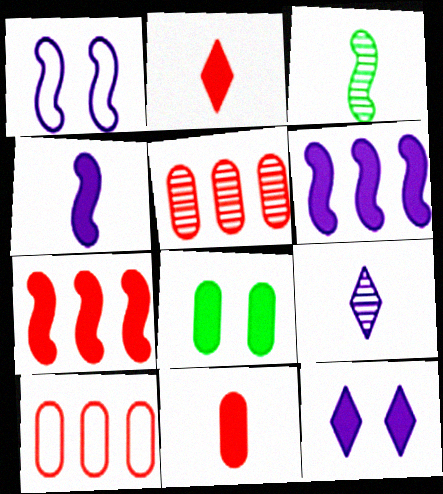[[1, 3, 7], 
[2, 6, 8], 
[3, 10, 12]]